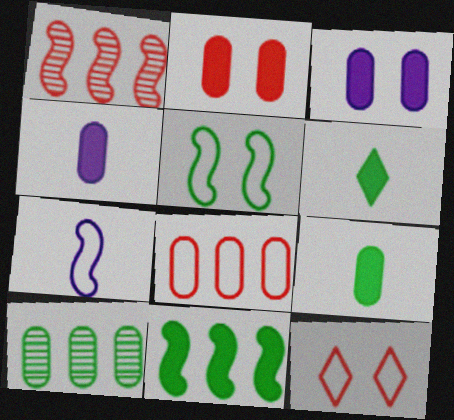[[5, 6, 10]]